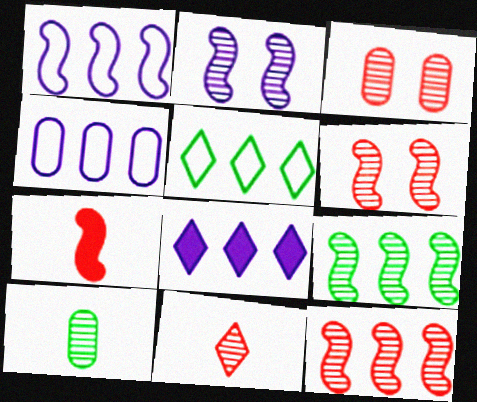[[3, 11, 12]]